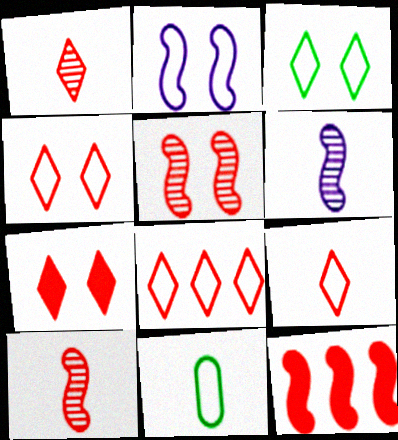[[1, 7, 8], 
[2, 8, 11], 
[4, 8, 9]]